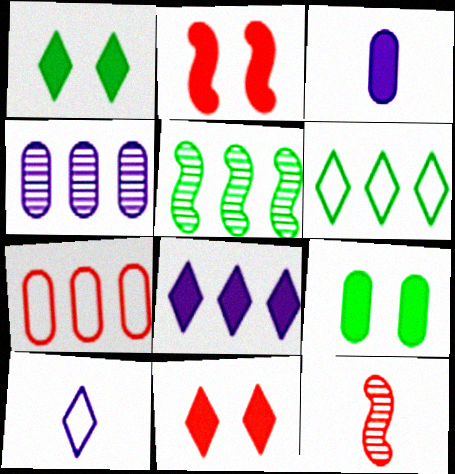[[5, 7, 8], 
[7, 11, 12]]